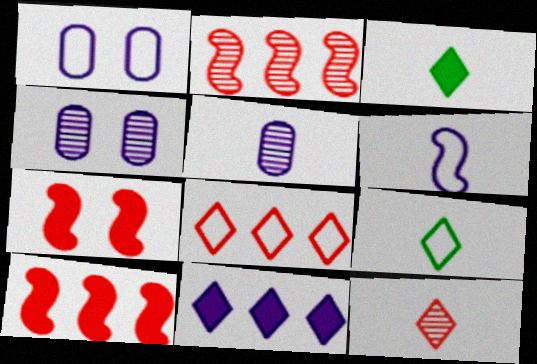[[1, 2, 3], 
[4, 6, 11], 
[4, 9, 10]]